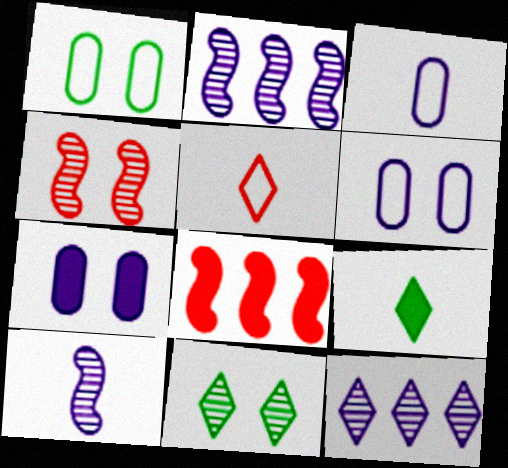[[3, 8, 11], 
[7, 8, 9]]